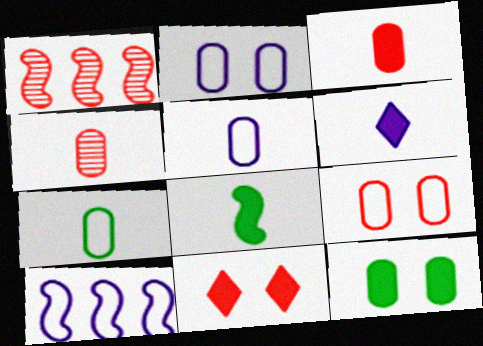[[3, 6, 8]]